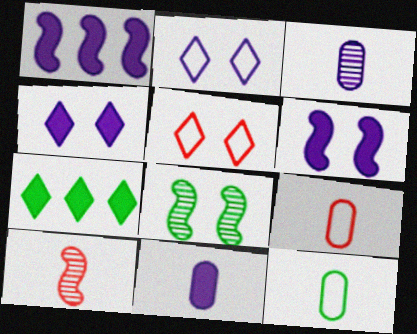[[1, 2, 3], 
[1, 4, 11], 
[7, 8, 12]]